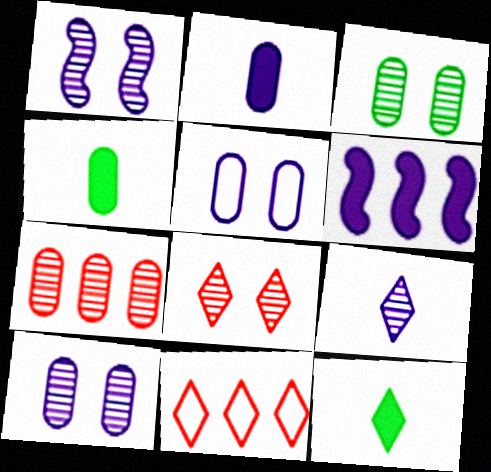[[1, 3, 8], 
[1, 4, 11], 
[4, 5, 7], 
[5, 6, 9]]